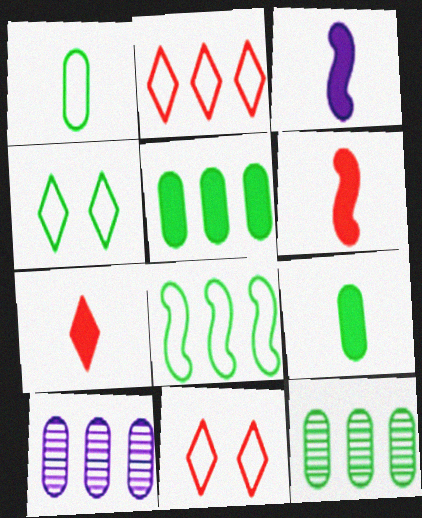[[1, 4, 8], 
[3, 7, 9], 
[3, 11, 12], 
[4, 6, 10]]